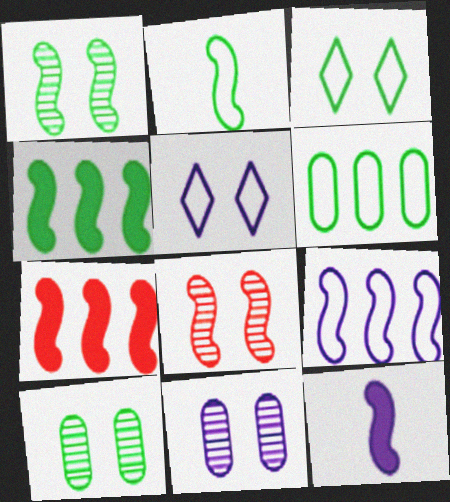[[1, 2, 4], 
[2, 3, 6]]